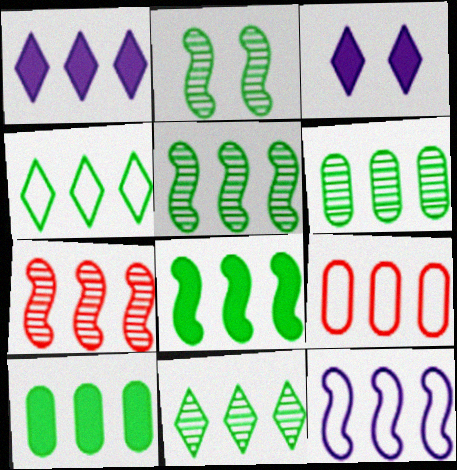[[1, 5, 9], 
[4, 5, 10], 
[4, 6, 8], 
[4, 9, 12], 
[5, 6, 11], 
[7, 8, 12]]